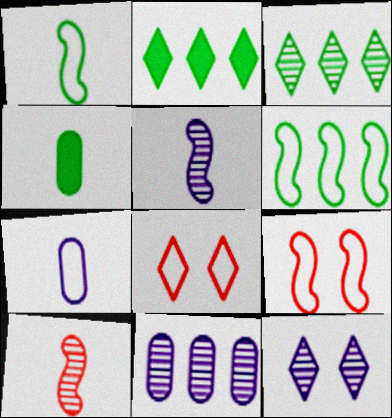[[5, 11, 12], 
[6, 7, 8]]